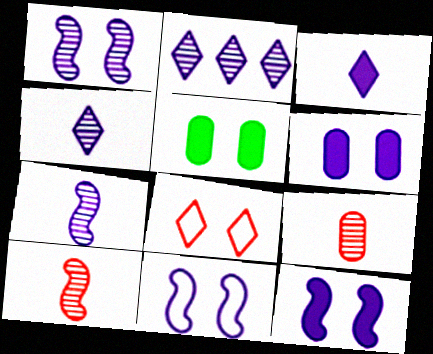[[1, 5, 8], 
[1, 11, 12]]